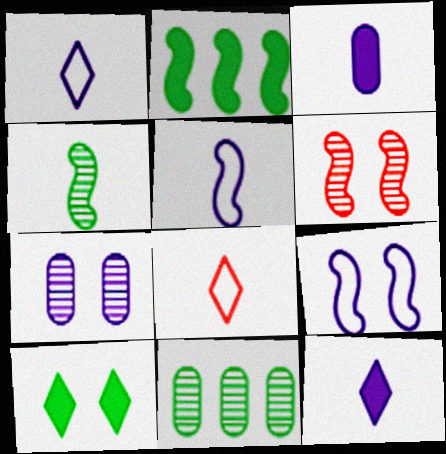[[2, 5, 6], 
[2, 7, 8], 
[3, 4, 8]]